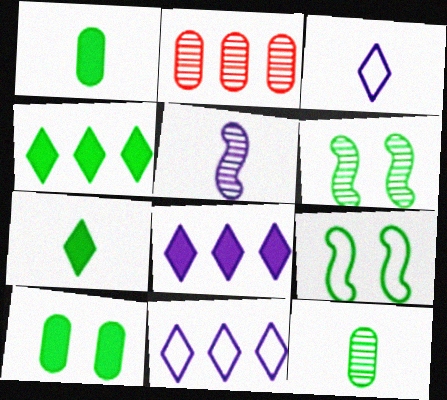[[4, 9, 12]]